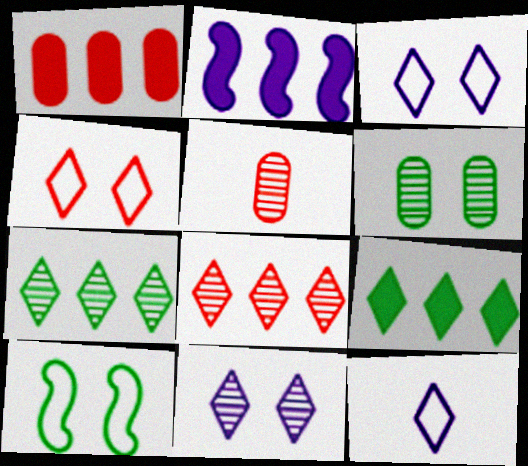[[1, 2, 9]]